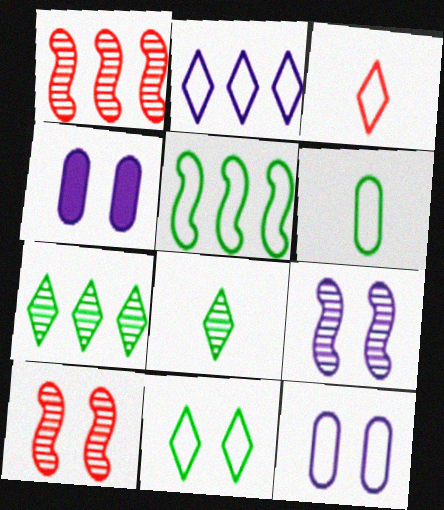[[2, 3, 11], 
[3, 5, 12], 
[4, 10, 11], 
[5, 6, 11]]